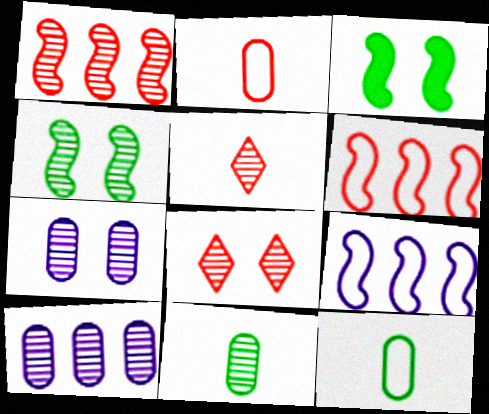[[4, 5, 10], 
[4, 7, 8]]